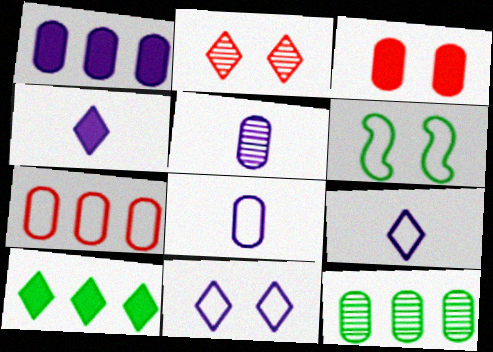[[1, 7, 12], 
[2, 9, 10], 
[3, 8, 12], 
[6, 7, 9]]